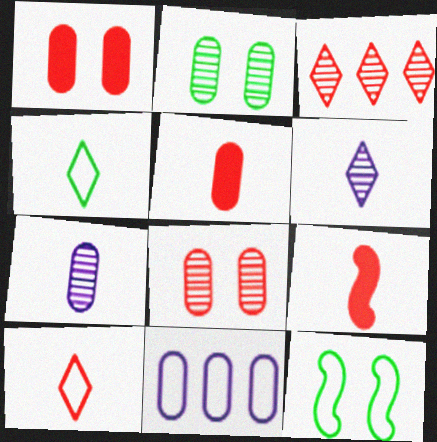[[2, 5, 11], 
[4, 7, 9], 
[10, 11, 12]]